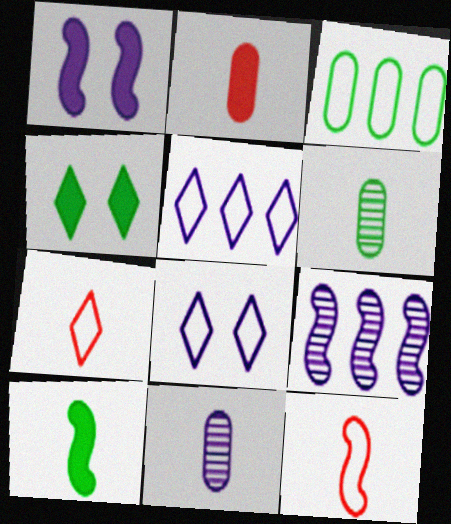[[1, 5, 11], 
[3, 8, 12], 
[7, 10, 11]]